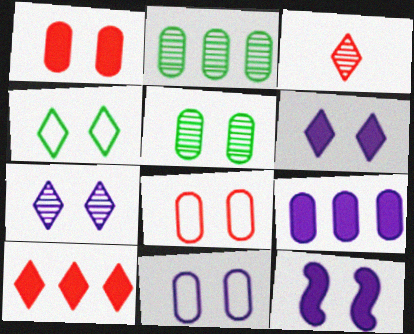[[1, 5, 11], 
[7, 11, 12]]